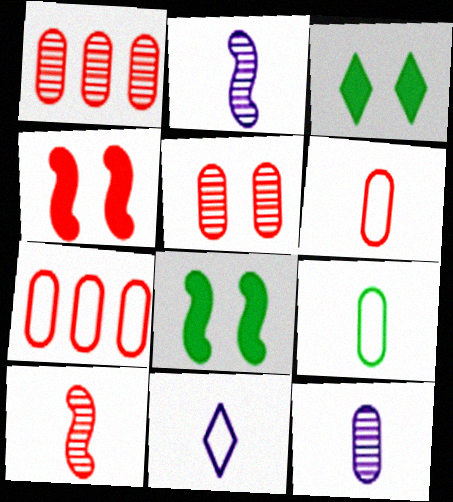[[1, 8, 11], 
[2, 3, 7]]